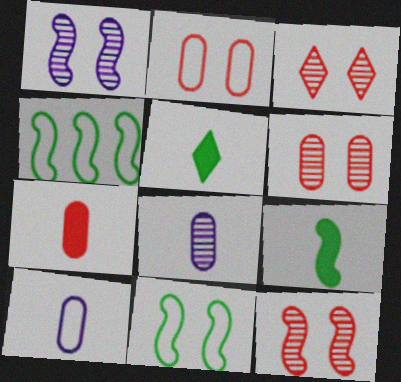[[3, 6, 12]]